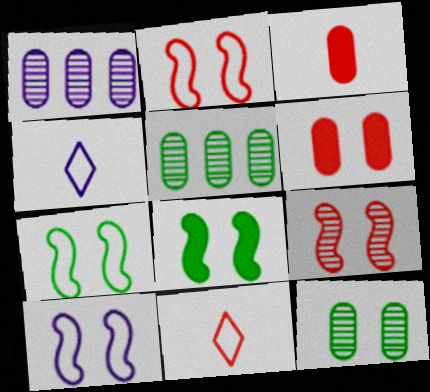[[1, 8, 11], 
[2, 7, 10], 
[8, 9, 10]]